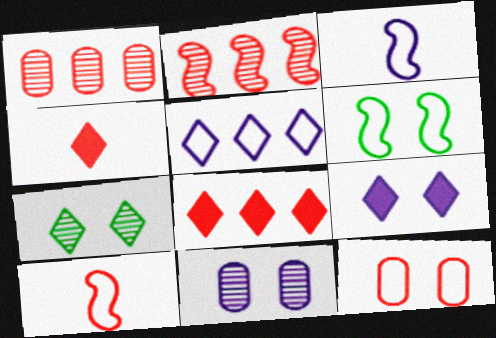[[2, 4, 12], 
[4, 5, 7]]